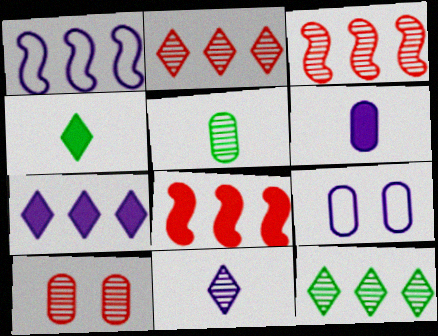[[1, 4, 10], 
[3, 4, 9]]